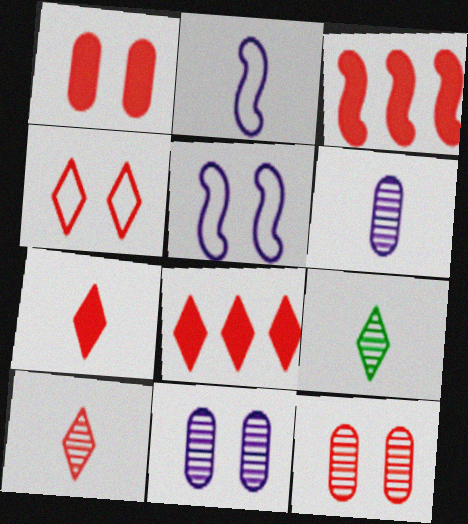[[1, 3, 7], 
[4, 8, 10]]